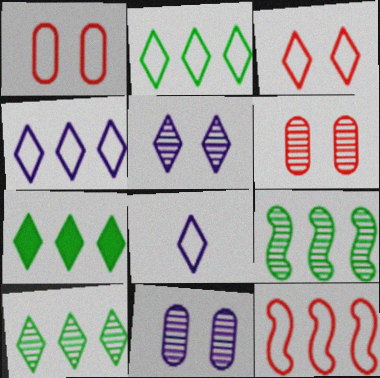[[2, 3, 8], 
[2, 7, 10]]